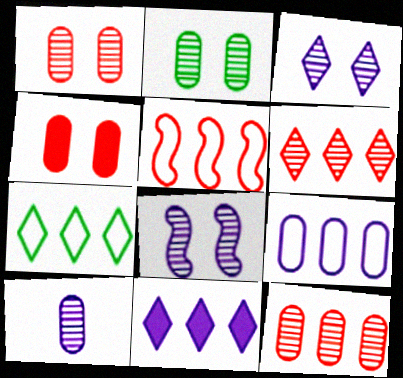[[2, 10, 12], 
[5, 7, 9], 
[6, 7, 11]]